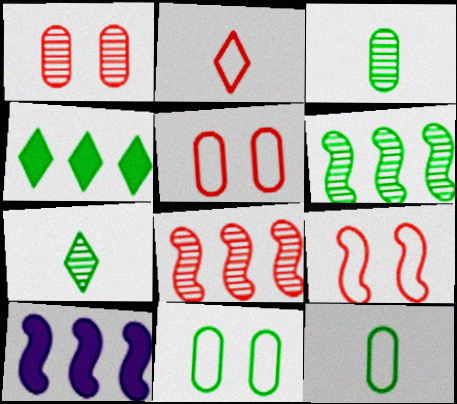[[5, 7, 10]]